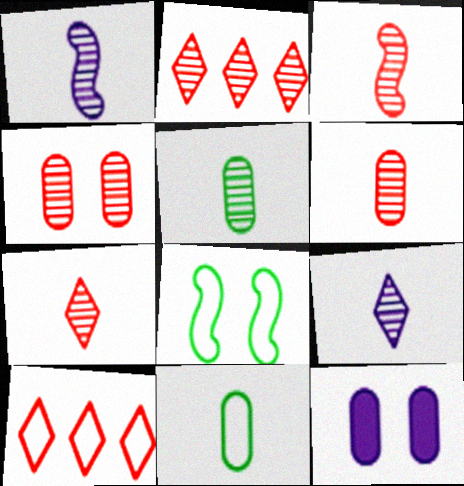[[1, 5, 7], 
[2, 3, 4], 
[3, 5, 9], 
[3, 6, 7]]